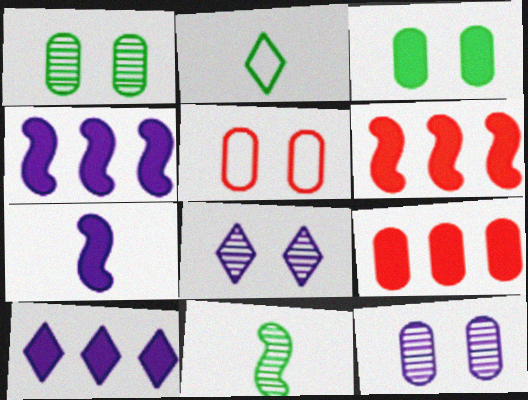[[2, 6, 12], 
[3, 5, 12], 
[5, 10, 11]]